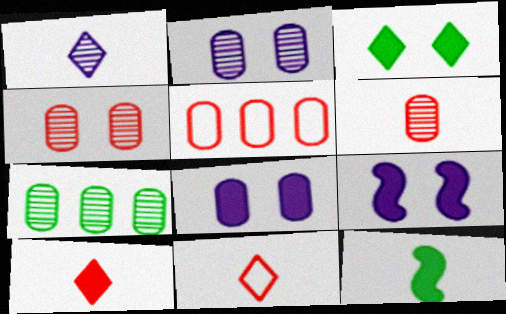[[2, 6, 7], 
[7, 9, 11]]